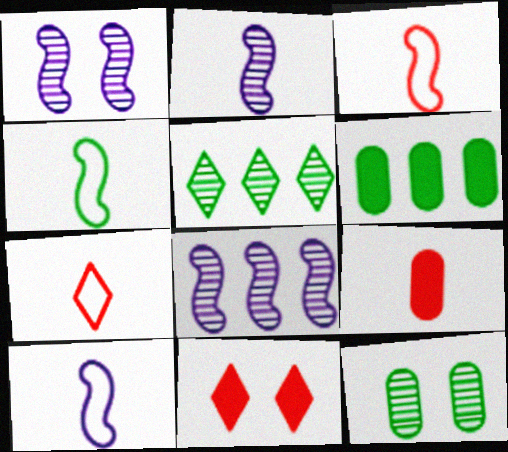[[1, 2, 8], 
[1, 6, 7], 
[3, 4, 10]]